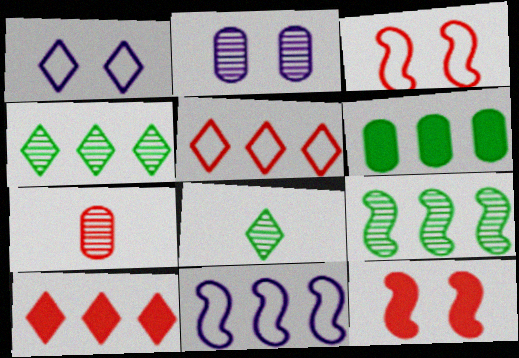[[1, 8, 10], 
[3, 7, 10], 
[5, 7, 12]]